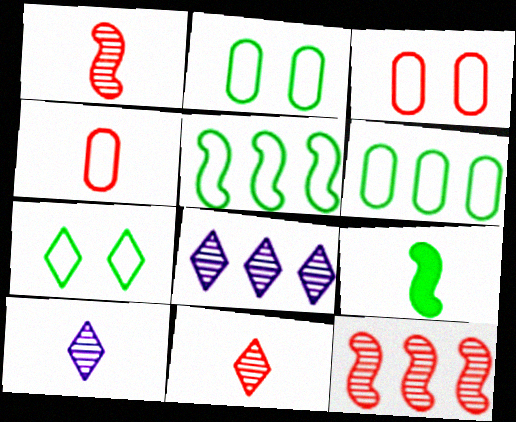[[3, 8, 9], 
[4, 9, 10]]